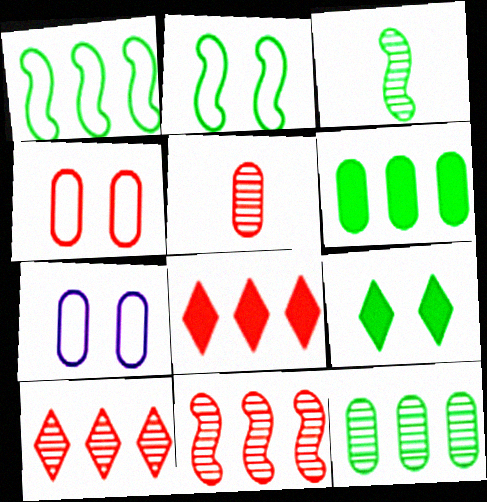[[3, 7, 8], 
[5, 6, 7]]